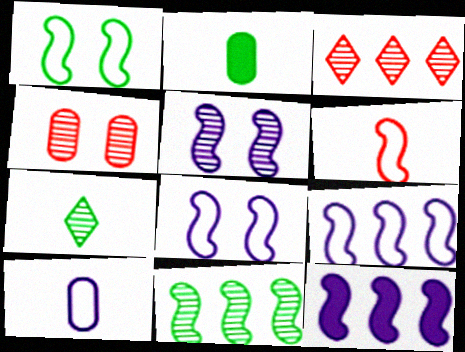[[1, 6, 9], 
[2, 3, 8]]